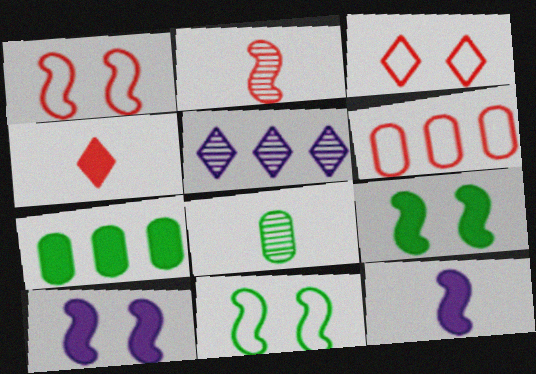[[4, 7, 10]]